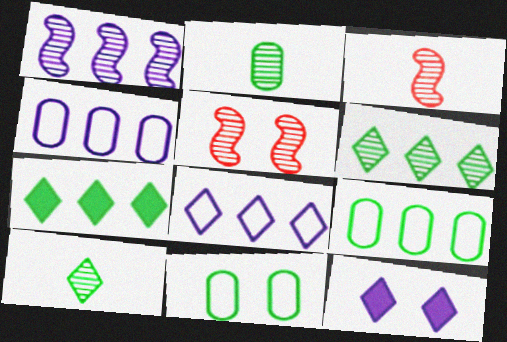[[3, 9, 12], 
[5, 11, 12]]